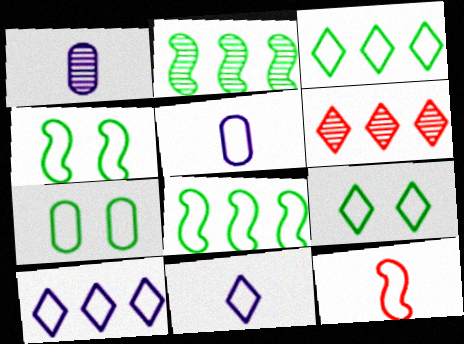[[4, 7, 9], 
[7, 10, 12]]